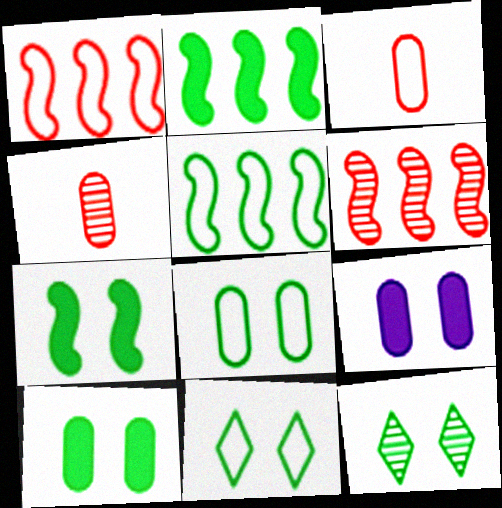[[7, 8, 12]]